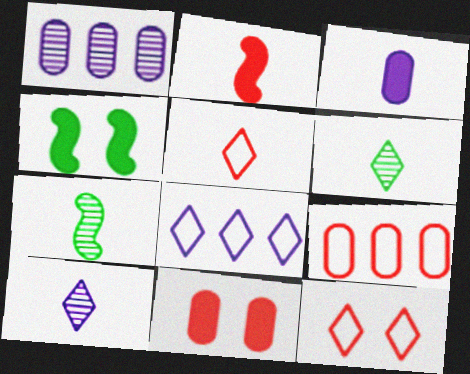[[1, 4, 5], 
[3, 5, 7], 
[4, 9, 10], 
[7, 8, 11]]